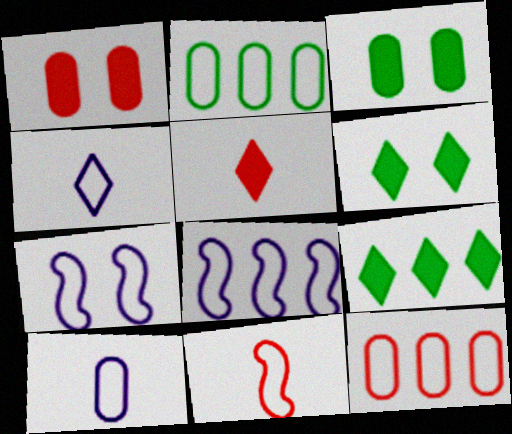[]